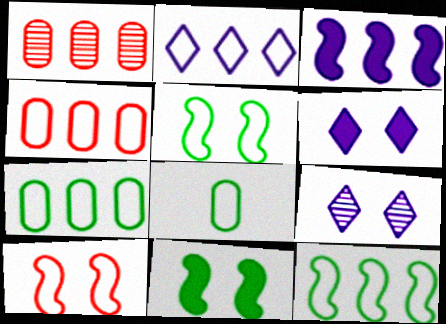[[2, 4, 12], 
[2, 8, 10]]